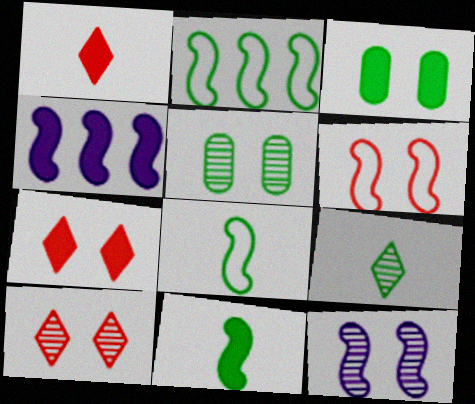[[1, 3, 4], 
[2, 3, 9], 
[5, 10, 12]]